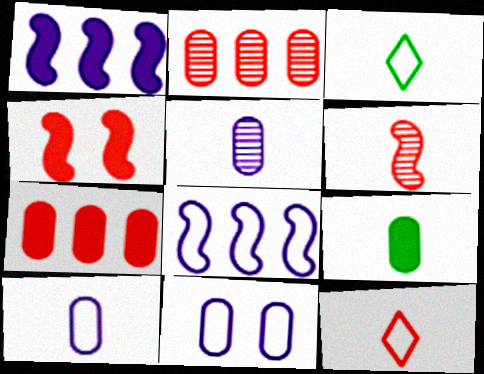[[2, 4, 12], 
[2, 9, 11]]